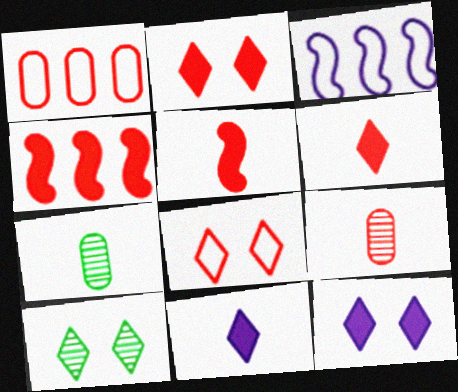[[2, 3, 7], 
[4, 8, 9], 
[8, 10, 12]]